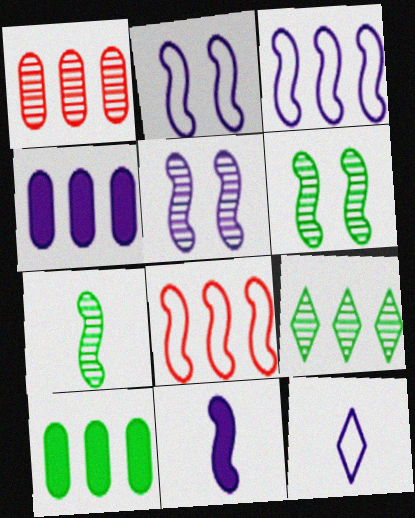[[3, 5, 11], 
[4, 5, 12], 
[4, 8, 9], 
[6, 8, 11]]